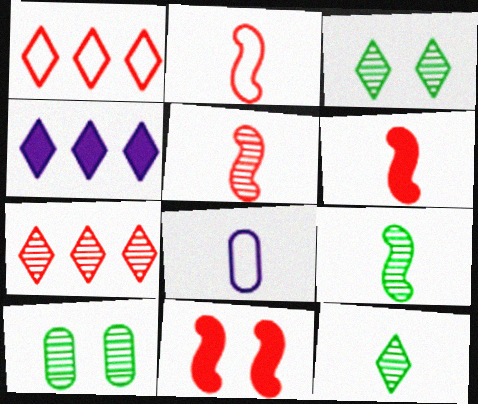[[2, 4, 10], 
[2, 5, 6], 
[6, 8, 12]]